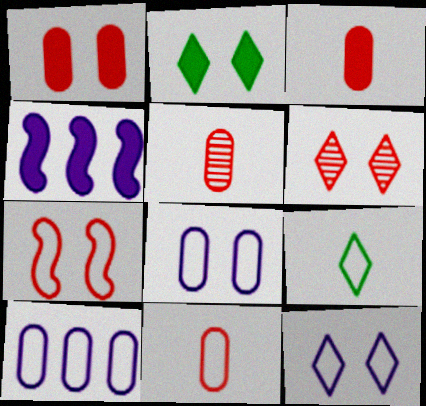[[1, 6, 7], 
[2, 3, 4], 
[2, 6, 12], 
[3, 5, 11], 
[7, 9, 10]]